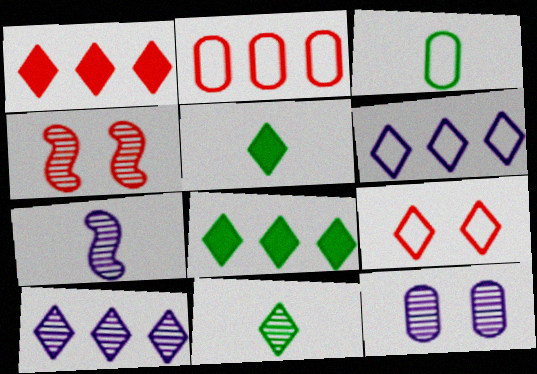[[5, 9, 10], 
[7, 10, 12]]